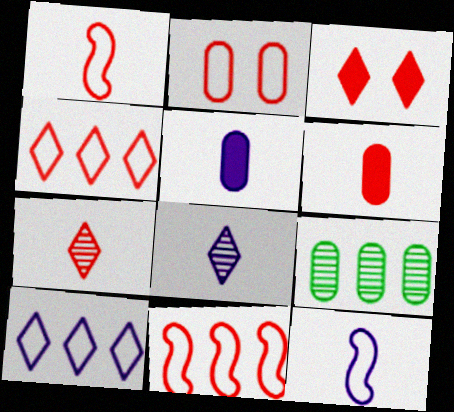[[1, 2, 4], 
[1, 6, 7], 
[2, 5, 9], 
[3, 4, 7], 
[3, 9, 12], 
[5, 8, 12]]